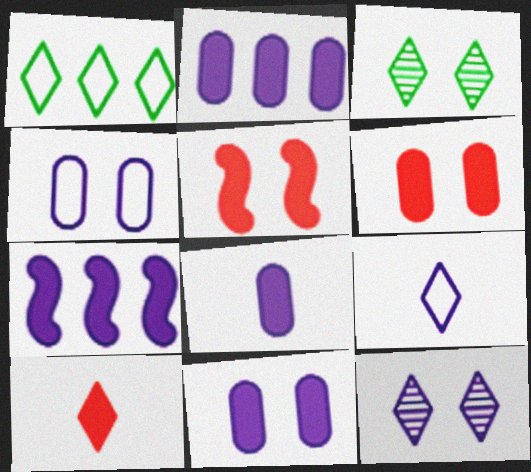[[1, 10, 12], 
[2, 8, 11], 
[3, 4, 5]]